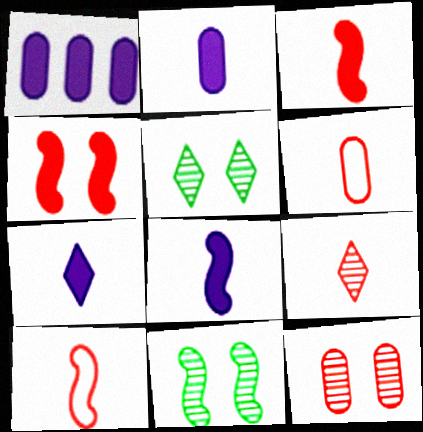[[1, 5, 10], 
[2, 7, 8], 
[3, 6, 9]]